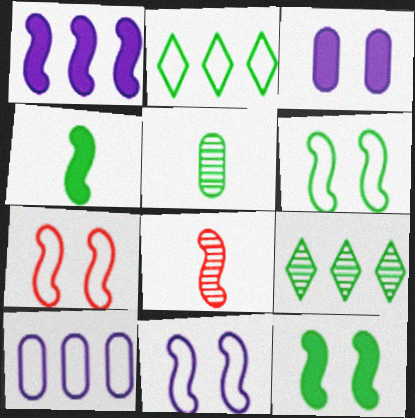[[1, 6, 8], 
[2, 3, 8], 
[2, 5, 12], 
[6, 7, 11]]